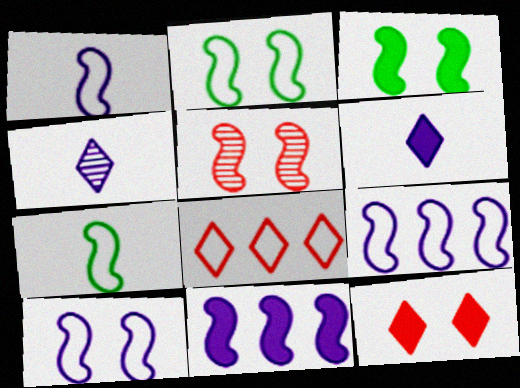[[1, 9, 10], 
[3, 5, 10], 
[5, 7, 11]]